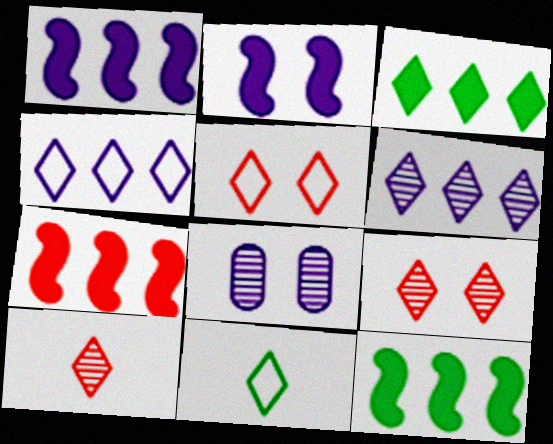[[1, 7, 12], 
[4, 5, 11], 
[7, 8, 11]]